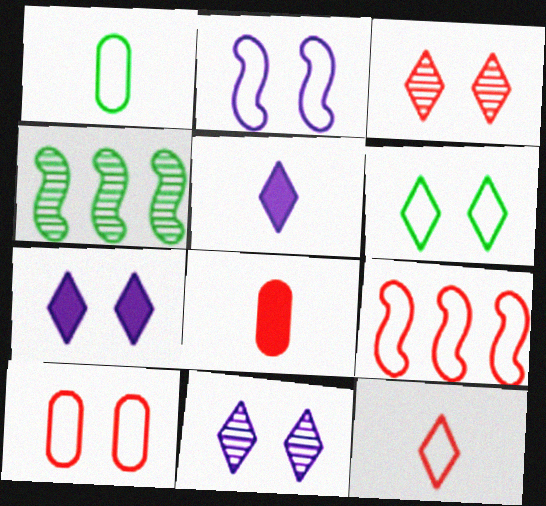[[2, 6, 10], 
[3, 6, 7], 
[3, 8, 9], 
[4, 5, 10], 
[9, 10, 12]]